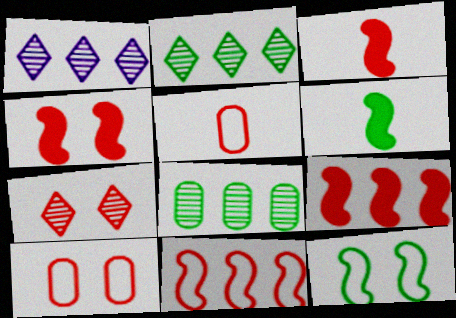[[1, 6, 10], 
[3, 4, 9], 
[4, 7, 10], 
[5, 7, 9]]